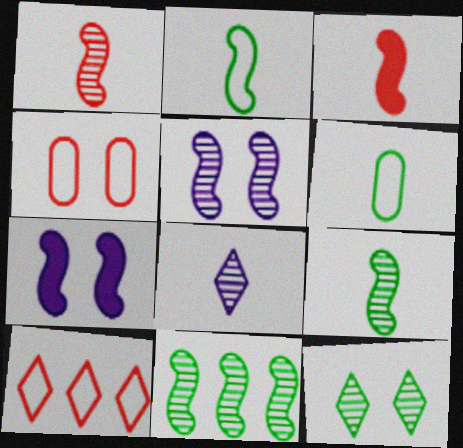[[1, 5, 11], 
[3, 6, 8], 
[4, 7, 12]]